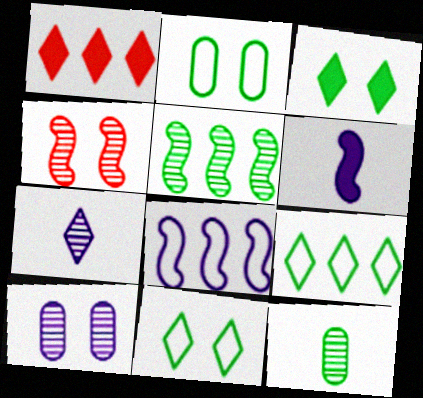[[1, 7, 11]]